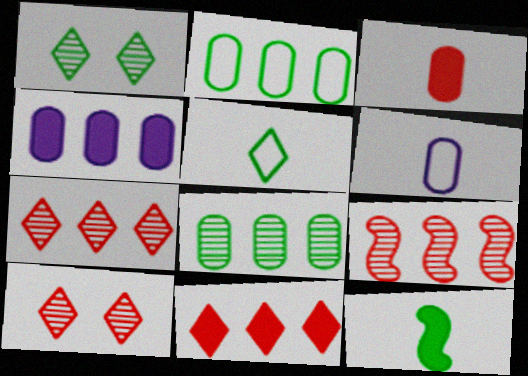[[1, 2, 12]]